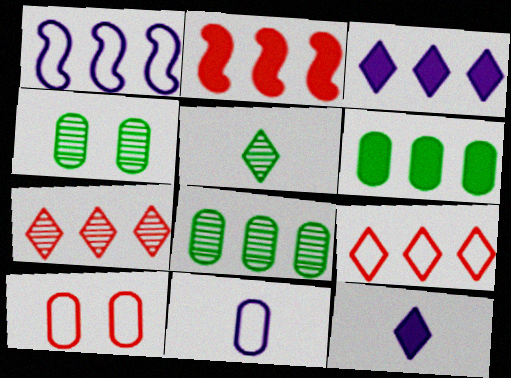[[1, 6, 7], 
[2, 3, 6]]